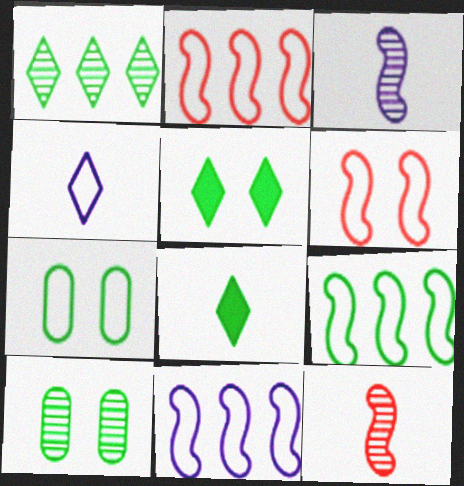[[2, 4, 7], 
[2, 9, 11], 
[8, 9, 10]]